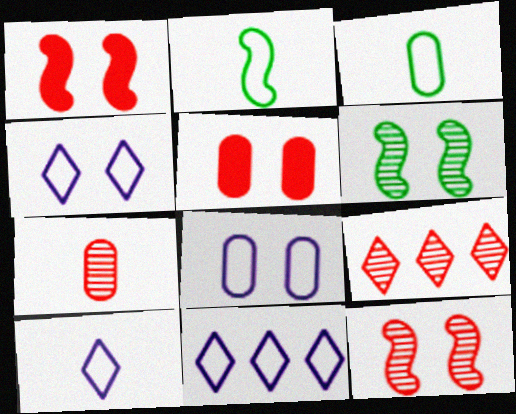[[4, 5, 6], 
[4, 10, 11], 
[7, 9, 12]]